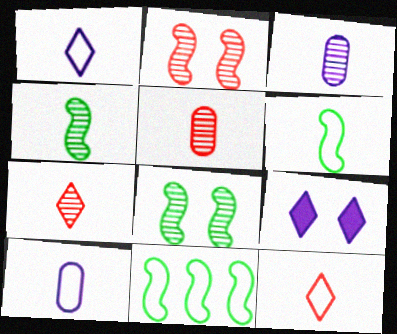[[3, 4, 7], 
[5, 9, 11], 
[6, 10, 12]]